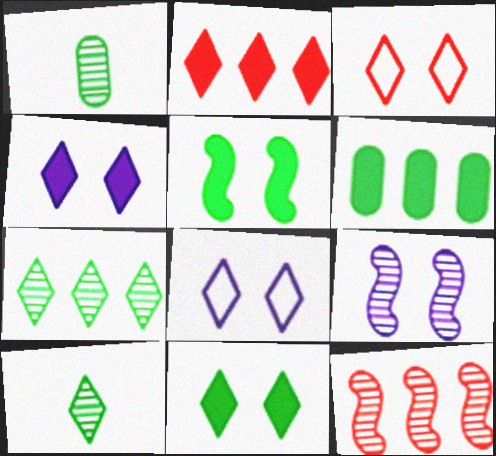[[2, 8, 10]]